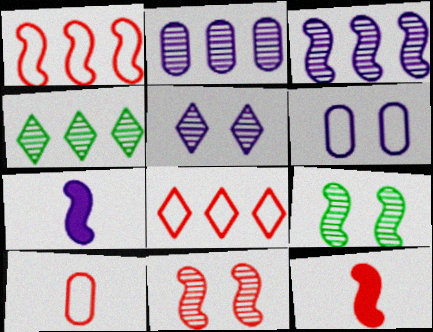[[1, 7, 9], 
[1, 11, 12], 
[4, 6, 12]]